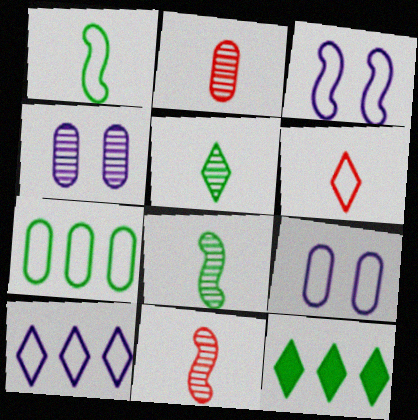[[2, 3, 12], 
[3, 6, 7], 
[9, 11, 12]]